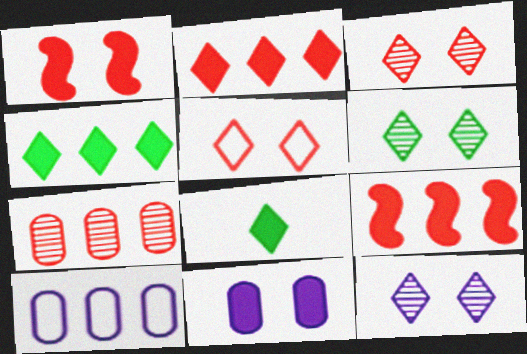[[3, 6, 12], 
[8, 9, 11]]